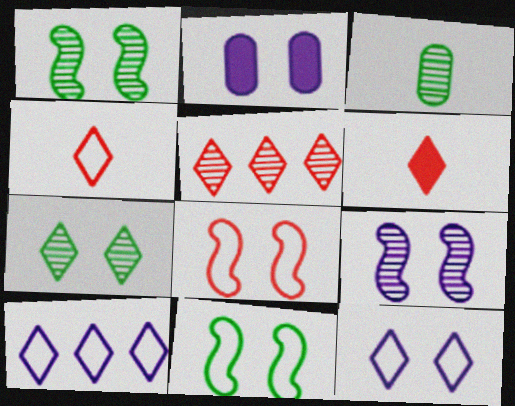[[2, 7, 8], 
[2, 9, 12], 
[3, 5, 9], 
[6, 7, 10]]